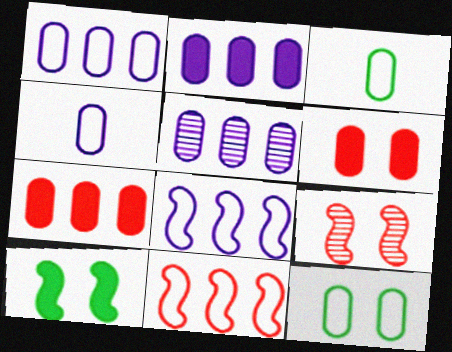[[1, 2, 5], 
[3, 5, 6]]